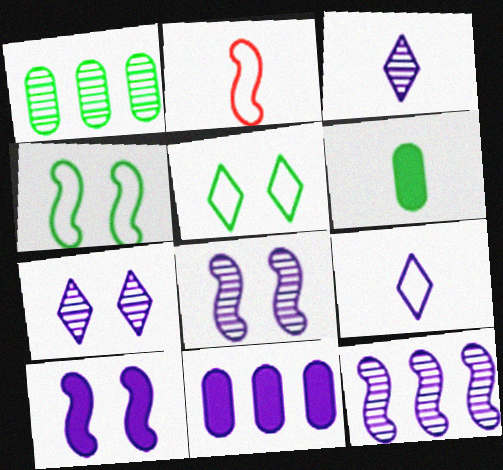[[2, 3, 6], 
[8, 9, 11]]